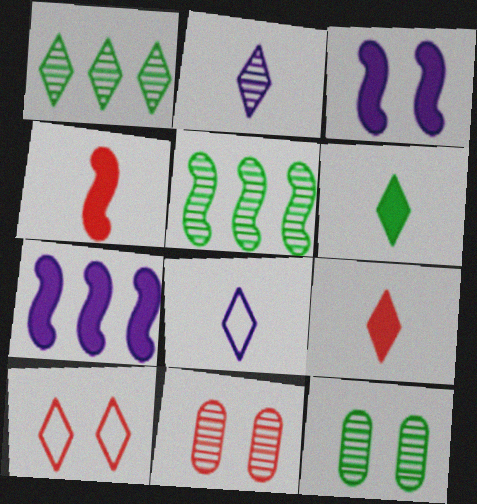[[2, 5, 11], 
[3, 10, 12]]